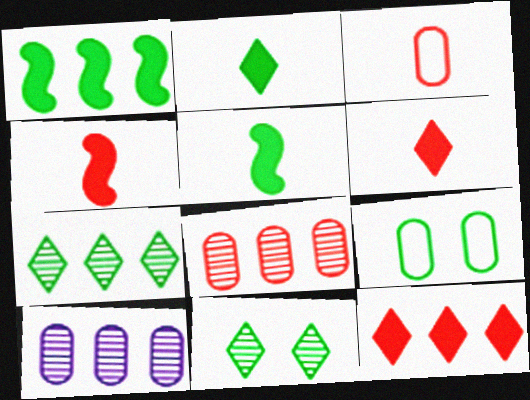[[5, 7, 9]]